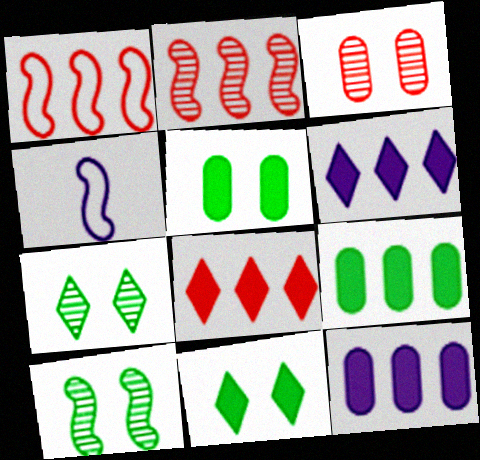[]